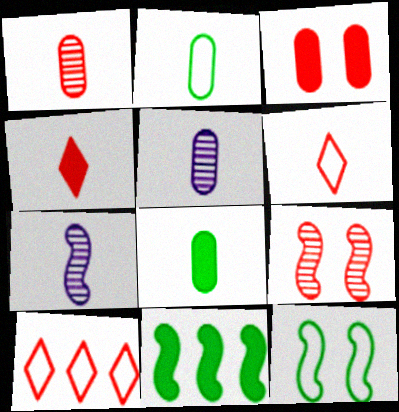[[2, 4, 7], 
[6, 7, 8]]